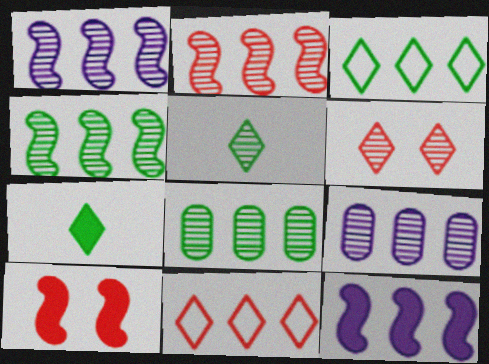[[1, 2, 4], 
[8, 11, 12]]